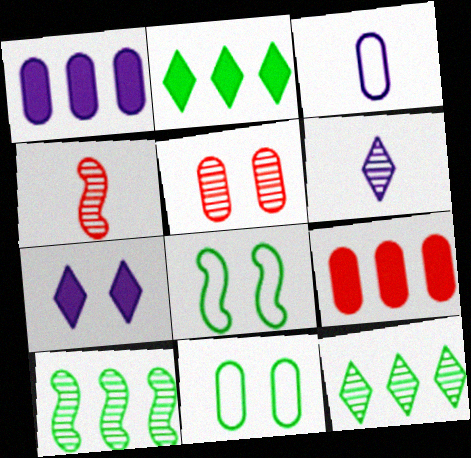[[5, 6, 10], 
[5, 7, 8], 
[6, 8, 9]]